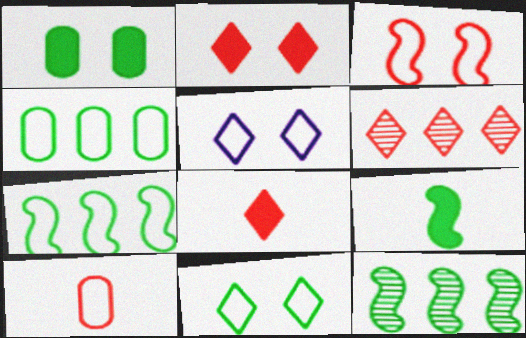[[5, 7, 10]]